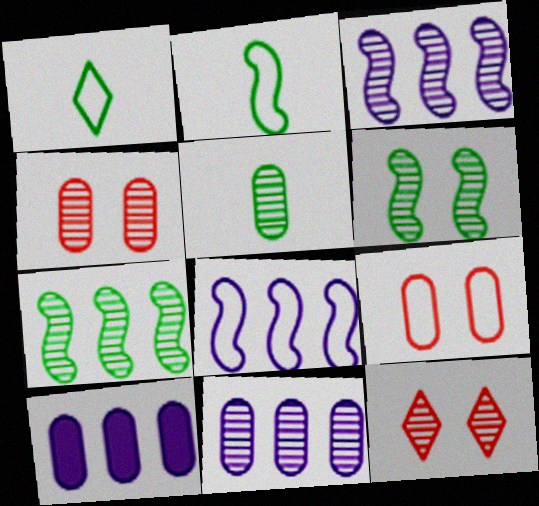[[1, 8, 9], 
[2, 10, 12], 
[3, 5, 12], 
[4, 5, 11], 
[5, 9, 10]]